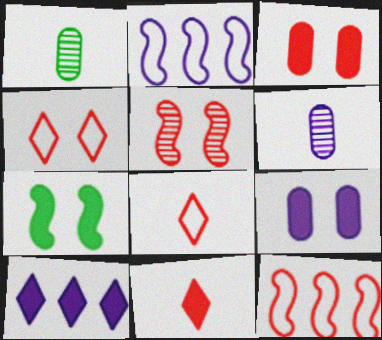[[3, 4, 5]]